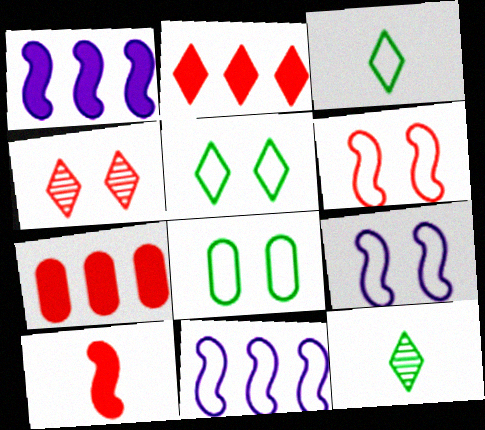[[7, 9, 12]]